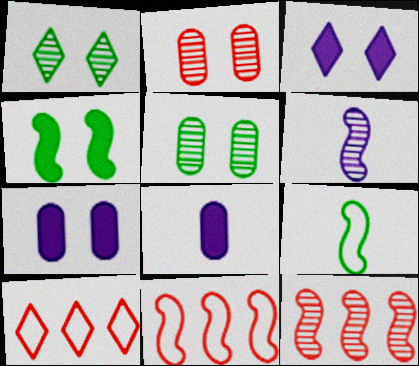[[1, 8, 11], 
[4, 6, 11]]